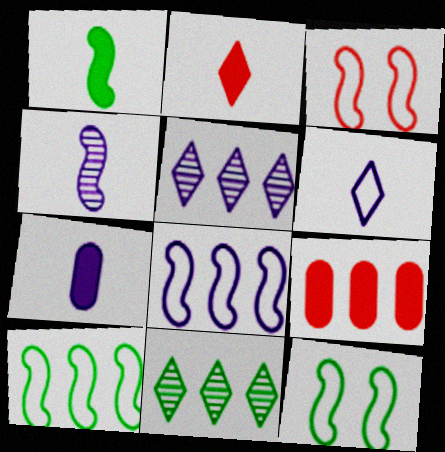[[1, 2, 7], 
[3, 7, 11], 
[4, 6, 7], 
[5, 9, 10], 
[8, 9, 11]]